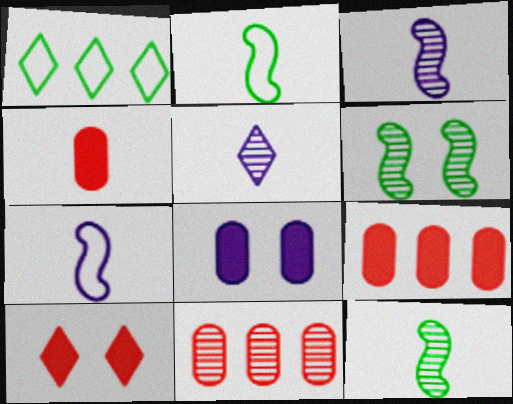[[1, 5, 10], 
[2, 4, 5], 
[5, 6, 11]]